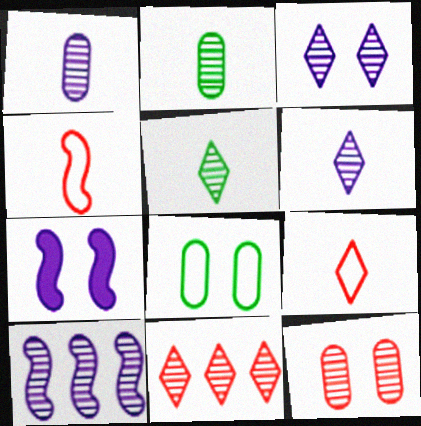[[1, 3, 10], 
[3, 5, 11], 
[5, 10, 12]]